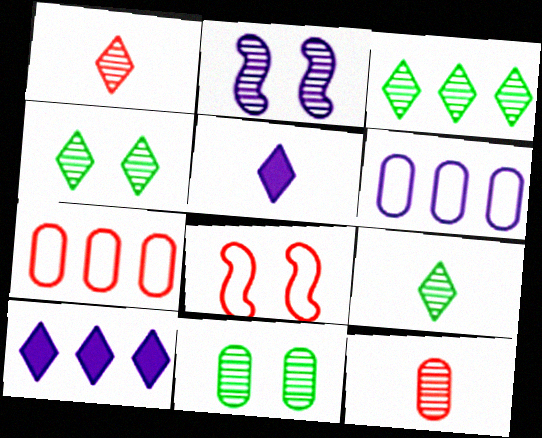[[2, 3, 12], 
[2, 5, 6], 
[3, 4, 9]]